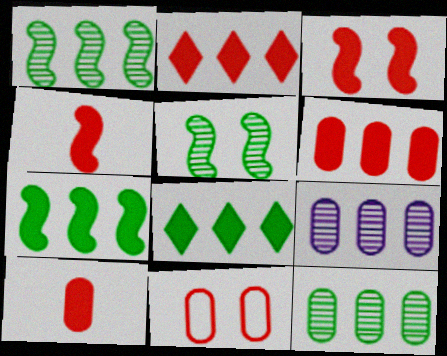[[2, 3, 10]]